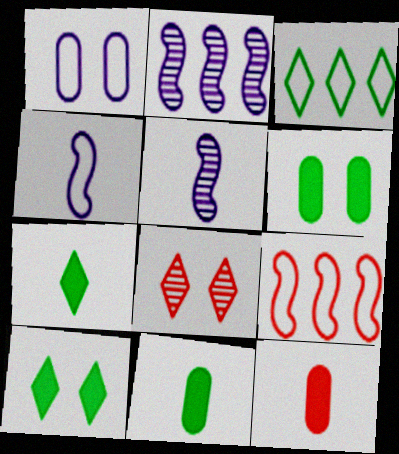[[8, 9, 12]]